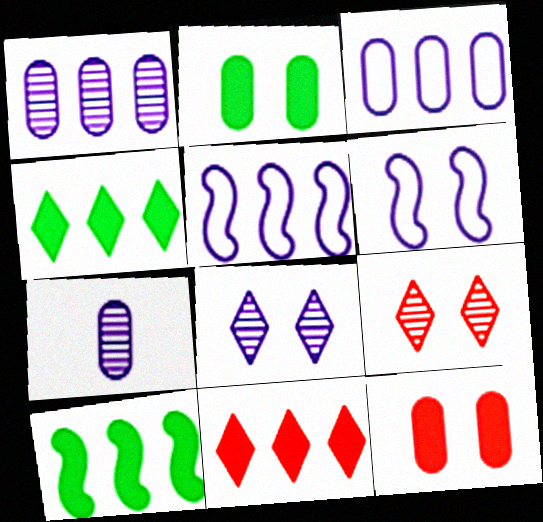[[2, 6, 9]]